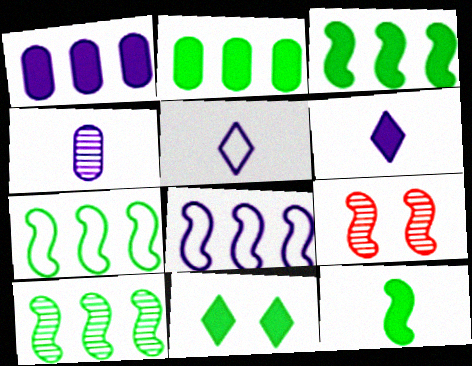[[2, 5, 9], 
[2, 11, 12], 
[3, 7, 10], 
[8, 9, 12]]